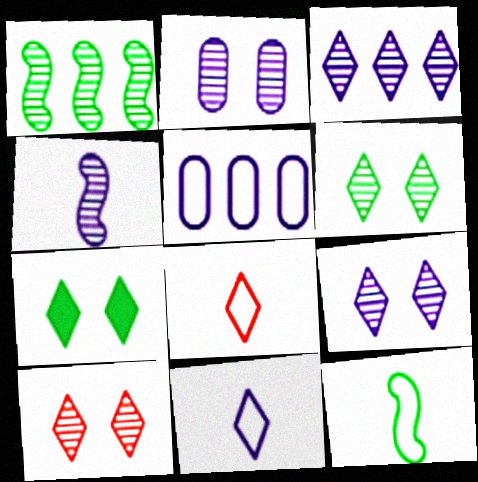[[2, 3, 4], 
[3, 7, 8], 
[6, 9, 10]]